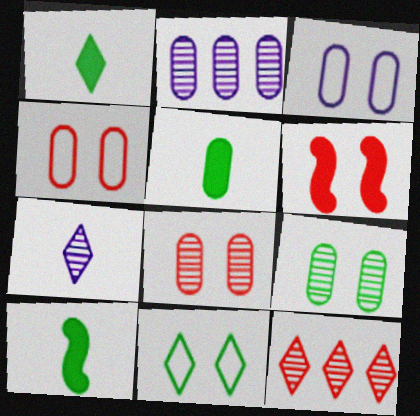[[1, 5, 10], 
[2, 4, 5], 
[3, 10, 12]]